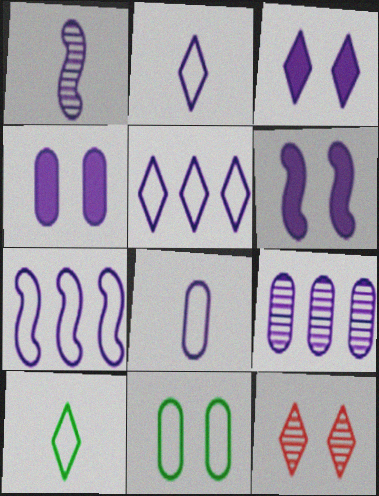[[1, 4, 5], 
[1, 6, 7], 
[2, 6, 9], 
[3, 4, 6], 
[4, 8, 9], 
[6, 11, 12]]